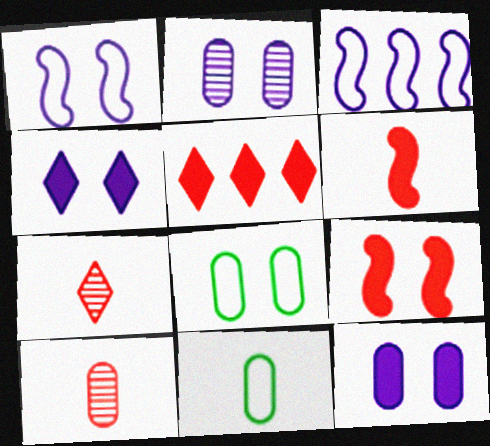[[1, 2, 4]]